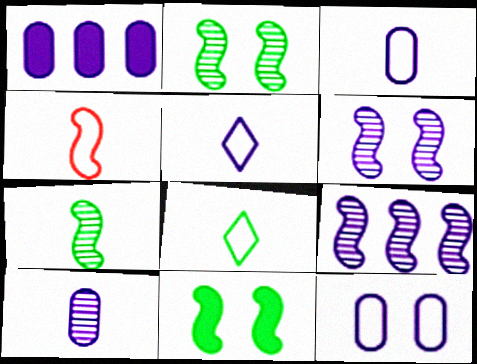[[1, 5, 6], 
[1, 10, 12], 
[3, 4, 8], 
[4, 9, 11]]